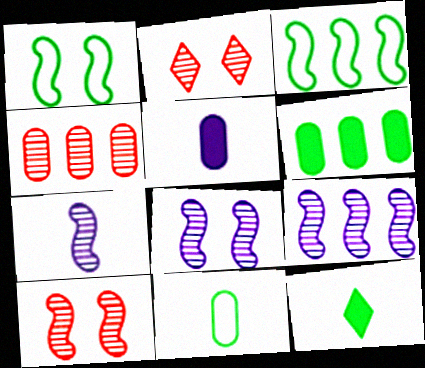[[2, 3, 5], 
[7, 8, 9]]